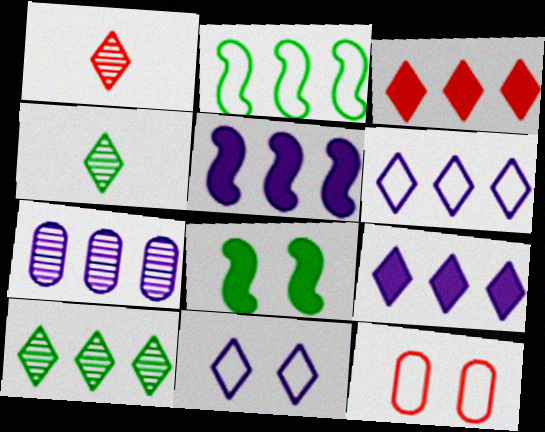[[2, 3, 7], 
[3, 4, 11], 
[3, 6, 10], 
[4, 5, 12], 
[5, 6, 7]]